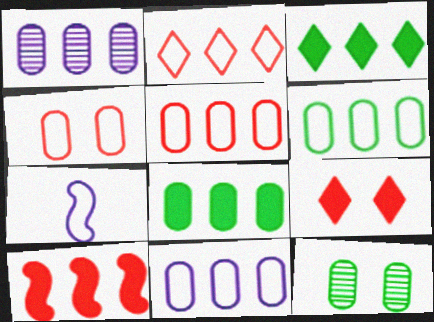[[1, 5, 8], 
[5, 6, 11]]